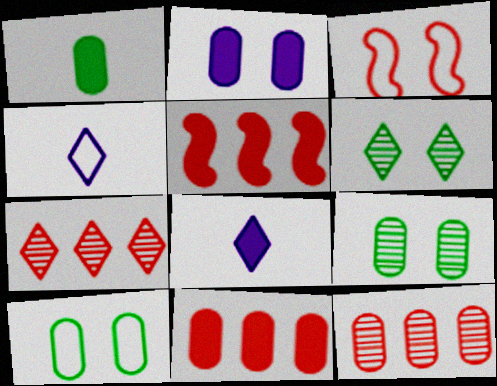[[1, 2, 11], 
[2, 3, 6], 
[4, 5, 9]]